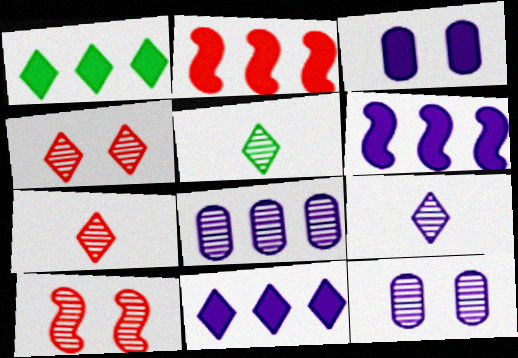[[5, 7, 9], 
[5, 8, 10]]